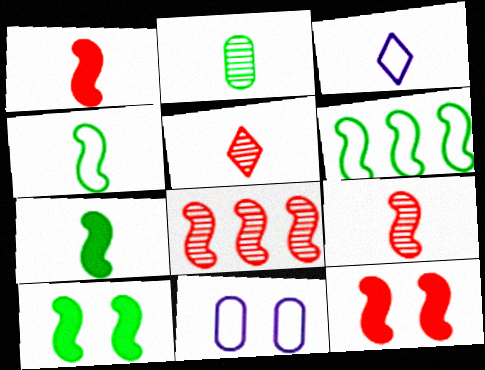[[1, 2, 3]]